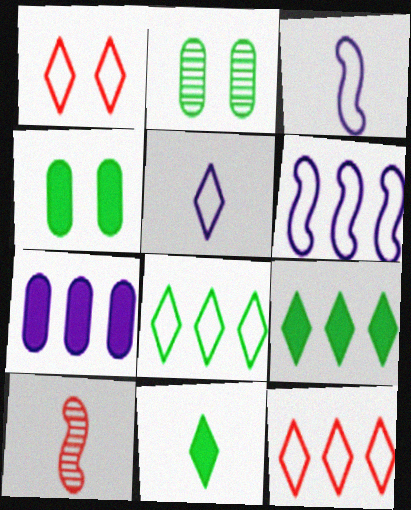[[1, 5, 8]]